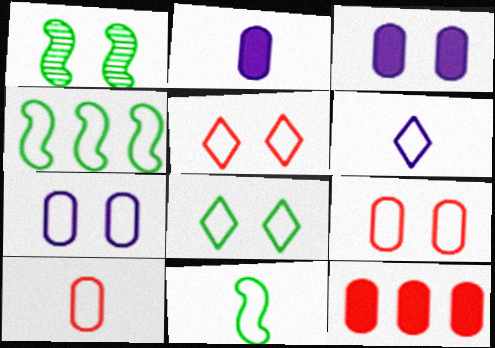[[1, 3, 5], 
[1, 6, 12], 
[4, 6, 9], 
[6, 10, 11]]